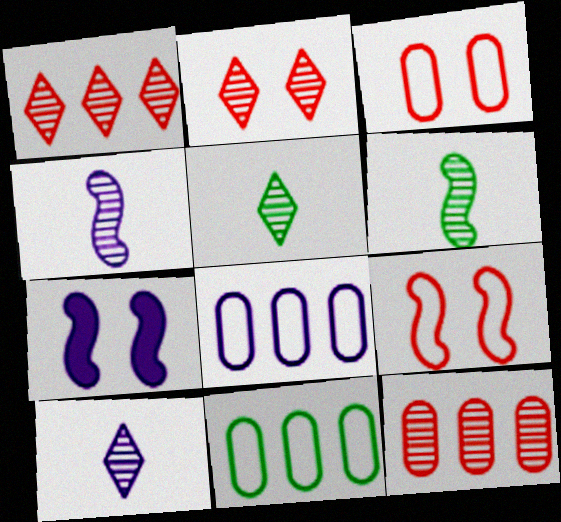[[7, 8, 10]]